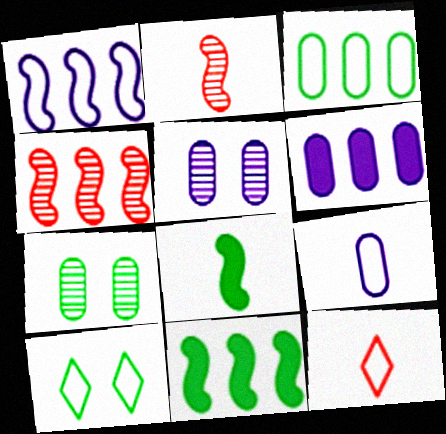[[1, 4, 11], 
[2, 6, 10], 
[5, 6, 9], 
[5, 11, 12]]